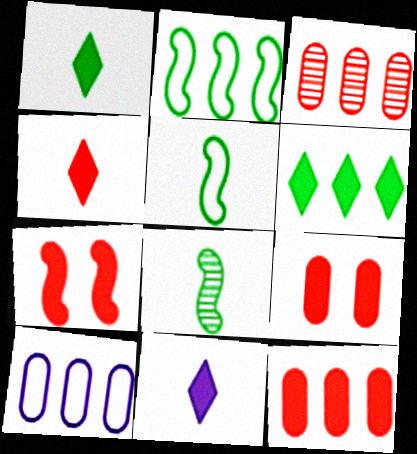[[1, 4, 11], 
[4, 7, 12]]